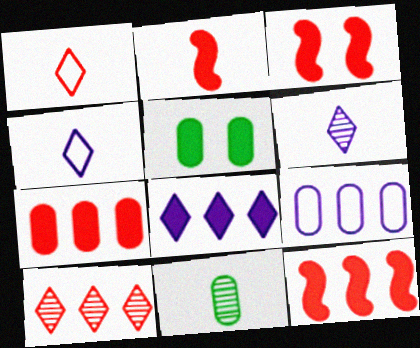[[2, 3, 12], 
[2, 4, 11], 
[2, 5, 8]]